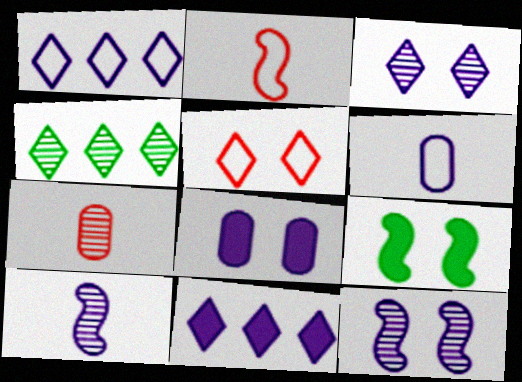[[1, 7, 9], 
[1, 8, 10], 
[2, 4, 8], 
[4, 7, 12], 
[6, 11, 12]]